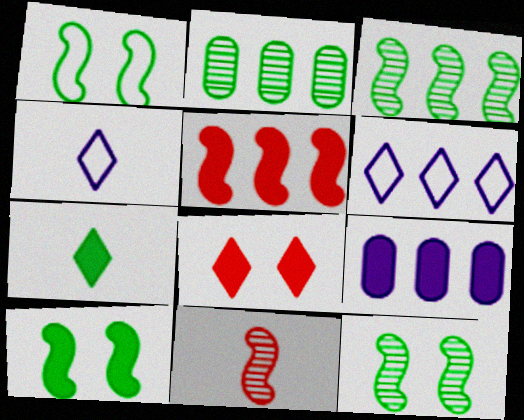[[1, 2, 7], 
[1, 10, 12], 
[2, 5, 6]]